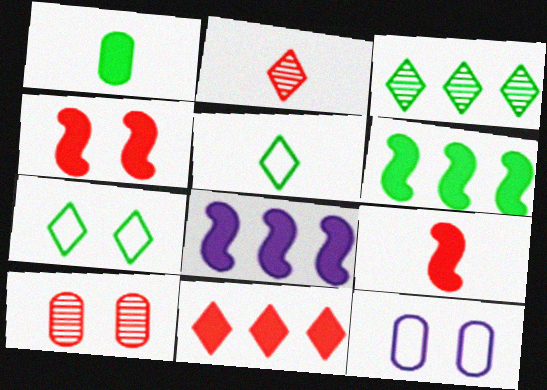[[2, 6, 12], 
[3, 9, 12], 
[5, 8, 10]]